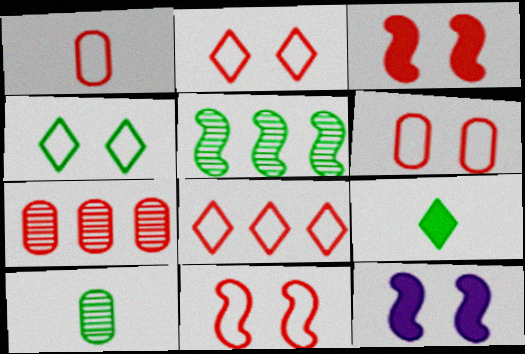[[1, 8, 11], 
[2, 6, 11], 
[8, 10, 12]]